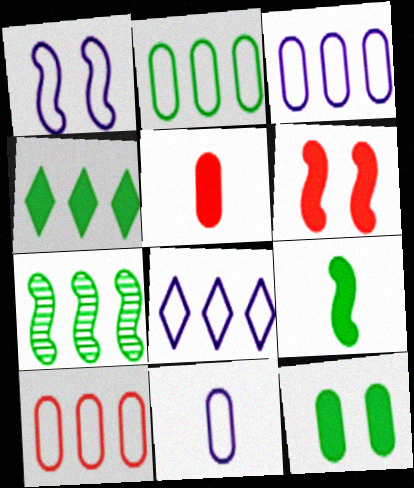[[1, 8, 11], 
[2, 3, 10], 
[2, 4, 7], 
[4, 9, 12]]